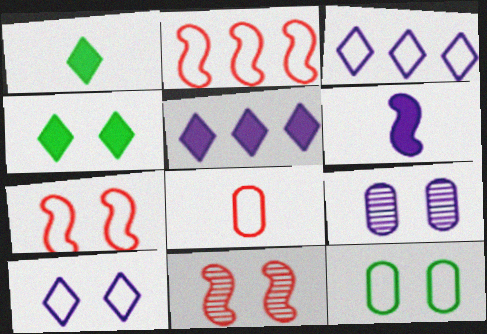[[1, 2, 9], 
[3, 6, 9], 
[4, 7, 9], 
[7, 10, 12]]